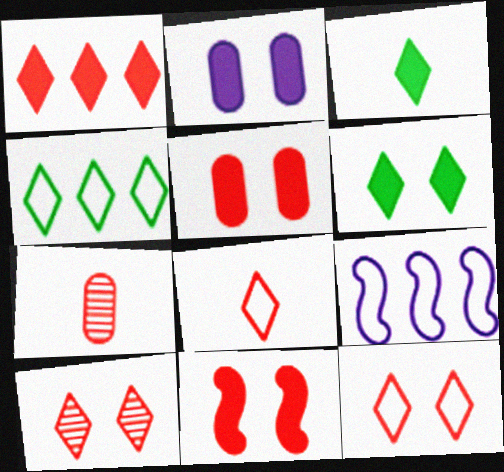[[1, 8, 10], 
[2, 6, 11], 
[6, 7, 9]]